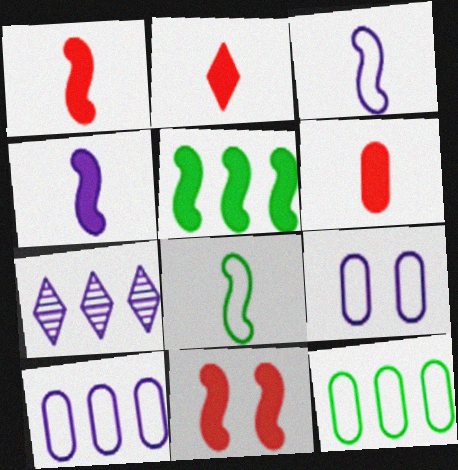[[1, 2, 6], 
[4, 5, 11], 
[4, 7, 9]]